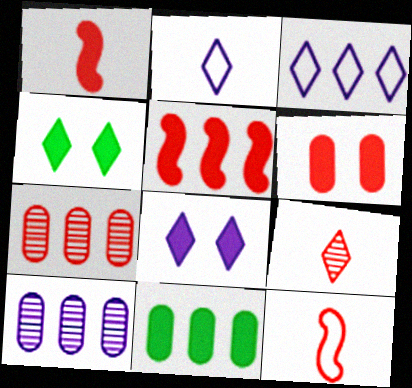[[1, 8, 11], 
[3, 4, 9], 
[4, 10, 12]]